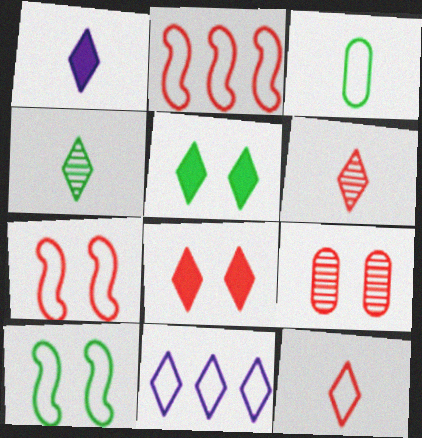[[1, 4, 12], 
[3, 7, 11], 
[4, 8, 11], 
[5, 6, 11], 
[7, 8, 9]]